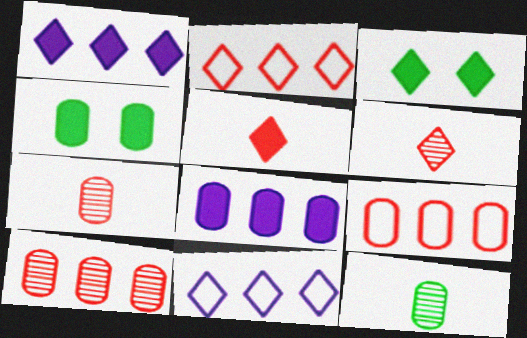[[1, 3, 5], 
[3, 6, 11]]